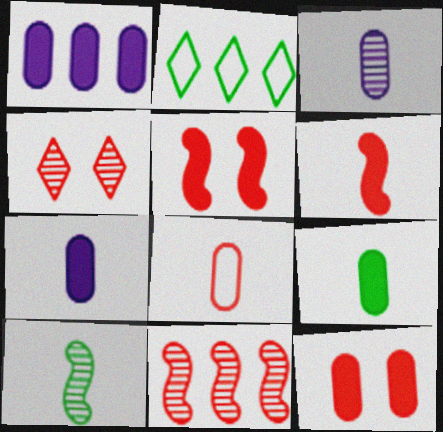[[1, 2, 11], 
[1, 9, 12], 
[2, 3, 5], 
[3, 8, 9]]